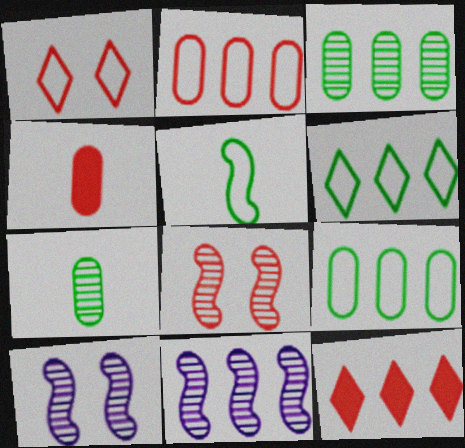[[4, 6, 10], 
[9, 11, 12]]